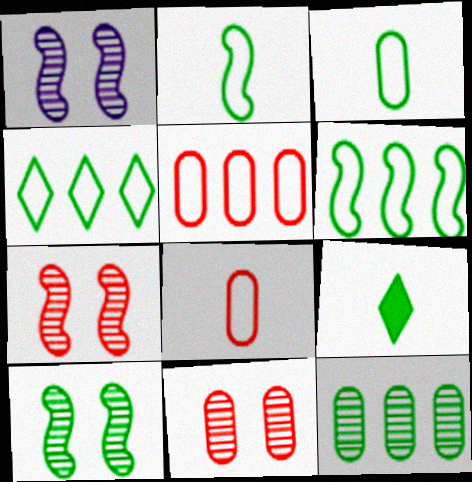[[1, 5, 9], 
[1, 7, 10]]